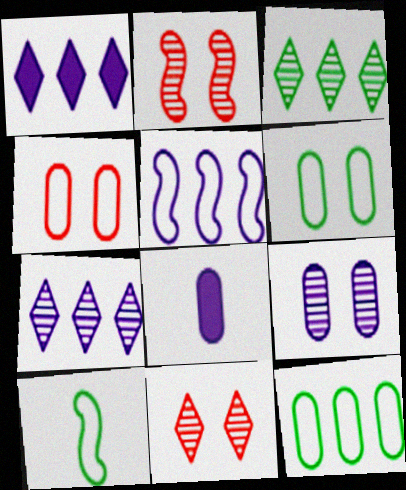[]